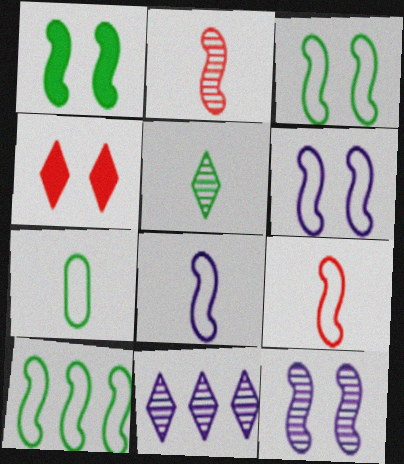[[6, 9, 10]]